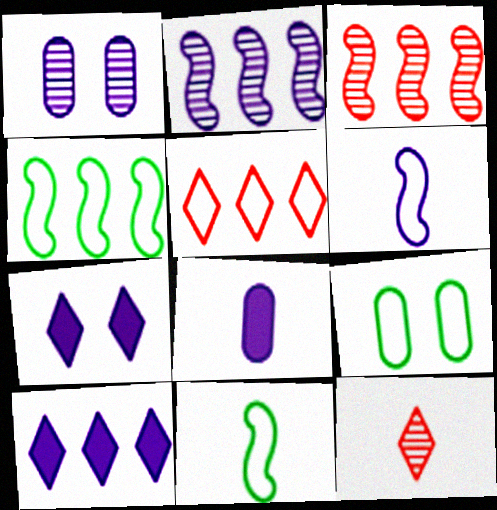[[1, 6, 10], 
[5, 6, 9], 
[8, 11, 12]]